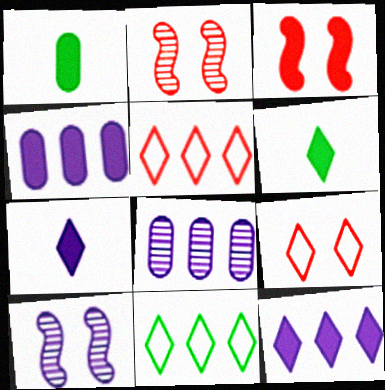[[1, 3, 12], 
[1, 5, 10], 
[3, 4, 6]]